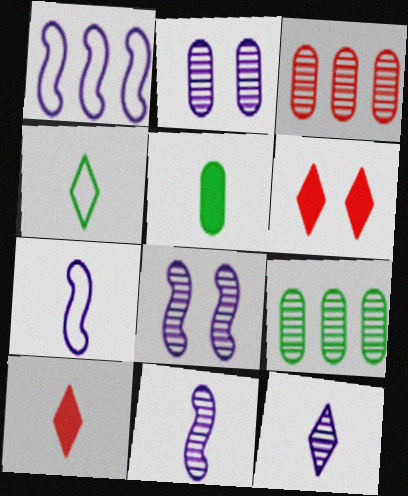[[4, 10, 12], 
[6, 7, 9]]